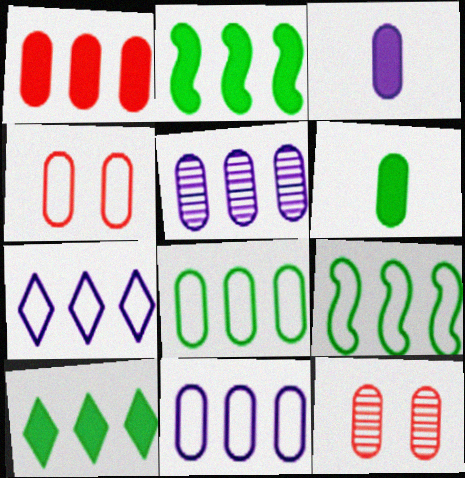[[1, 5, 8], 
[3, 8, 12], 
[4, 5, 6], 
[6, 11, 12]]